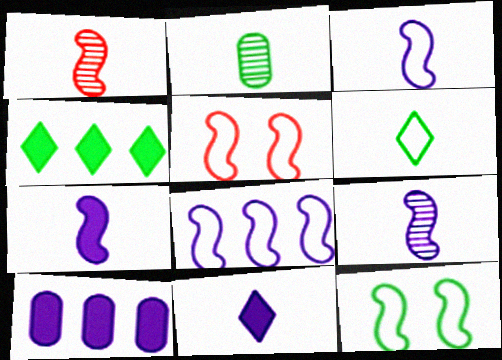[[2, 4, 12], 
[3, 7, 9]]